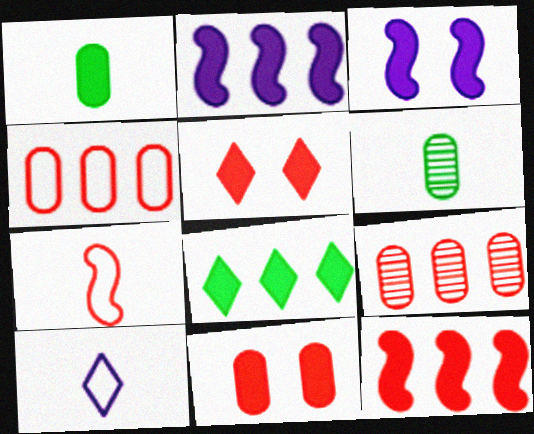[[1, 2, 5], 
[5, 7, 9]]